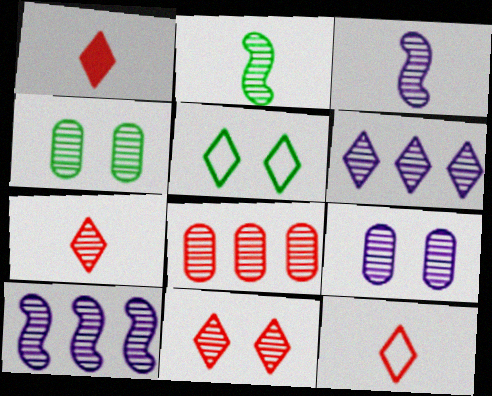[[1, 5, 6], 
[1, 7, 12], 
[3, 6, 9], 
[4, 7, 10]]